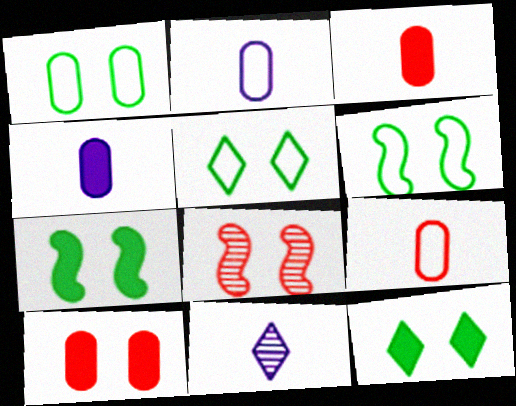[[1, 5, 6]]